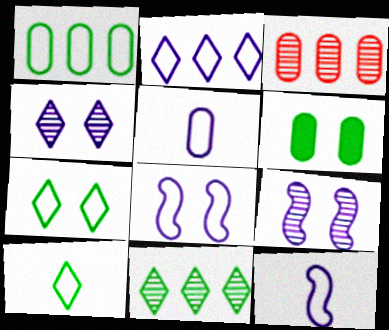[[2, 5, 8], 
[3, 5, 6]]